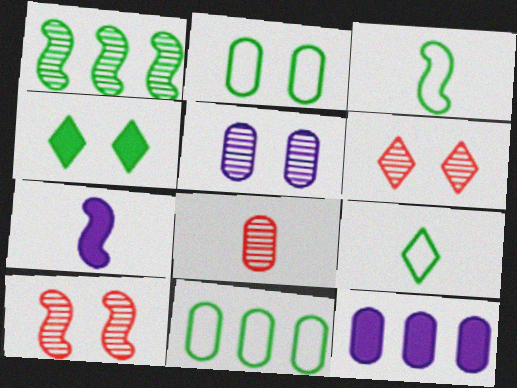[[2, 8, 12], 
[3, 6, 12], 
[6, 7, 11], 
[7, 8, 9], 
[9, 10, 12]]